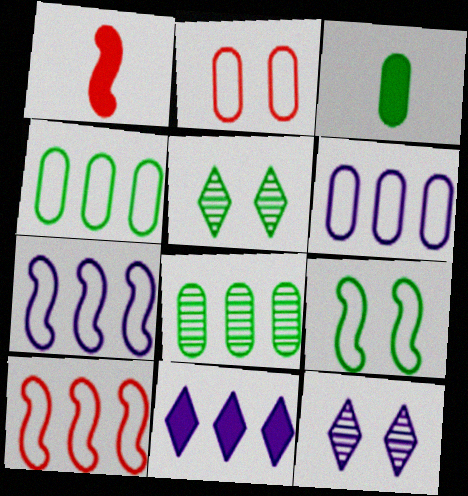[[1, 4, 12], 
[1, 5, 6], 
[3, 10, 12], 
[8, 10, 11]]